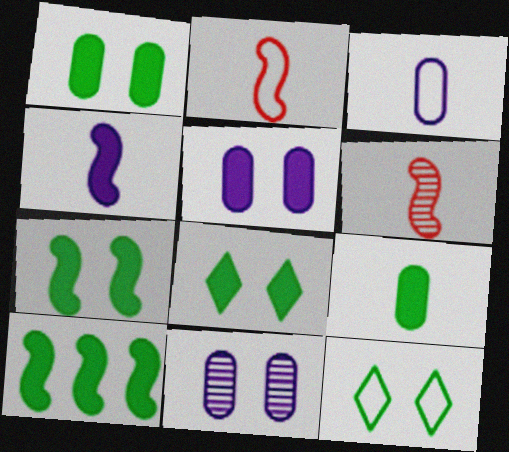[[1, 7, 8], 
[8, 9, 10]]